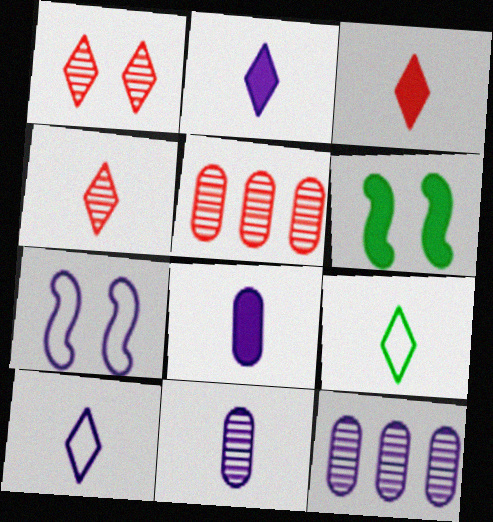[[2, 4, 9], 
[2, 7, 12], 
[5, 6, 10]]